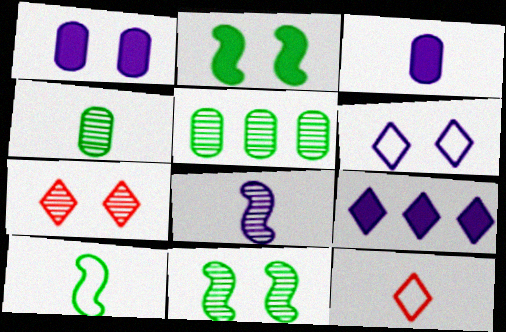[[5, 7, 8]]